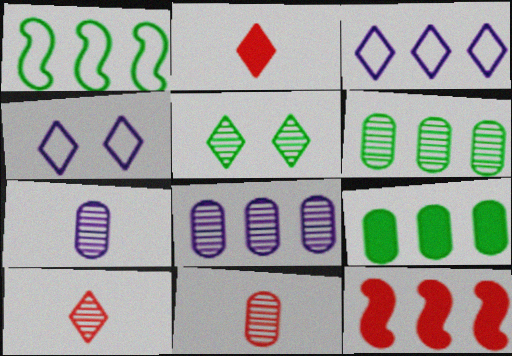[[2, 3, 5], 
[3, 6, 12]]